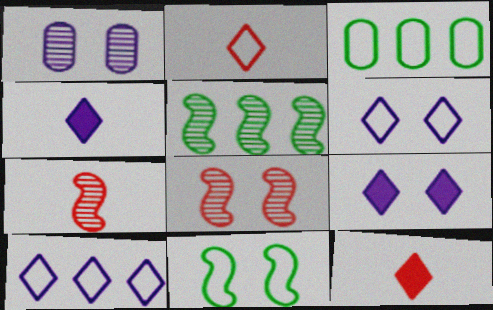[[3, 4, 8], 
[3, 7, 9]]